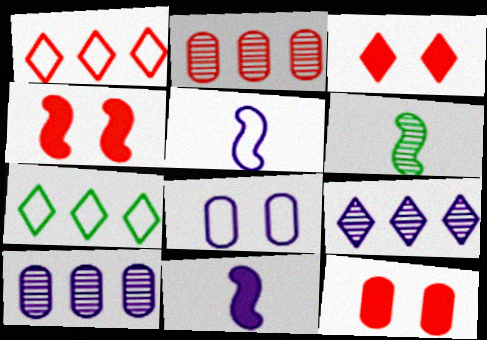[[3, 4, 12], 
[8, 9, 11]]